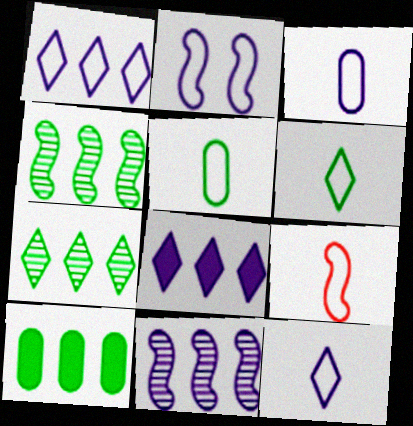[[1, 2, 3], 
[3, 6, 9], 
[5, 9, 12]]